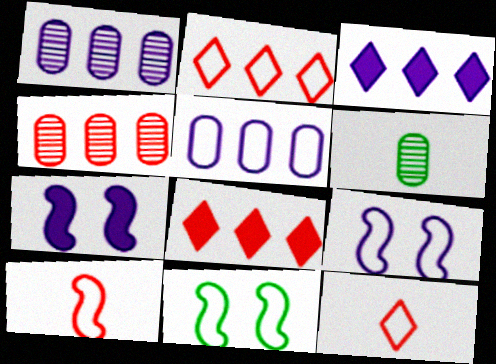[[2, 6, 7], 
[5, 11, 12], 
[6, 8, 9]]